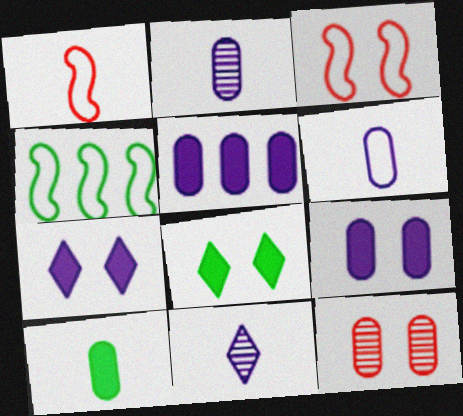[[1, 10, 11]]